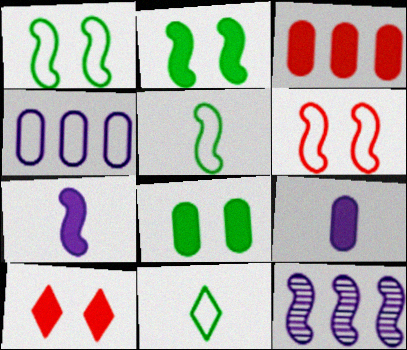[[3, 8, 9], 
[4, 6, 11]]